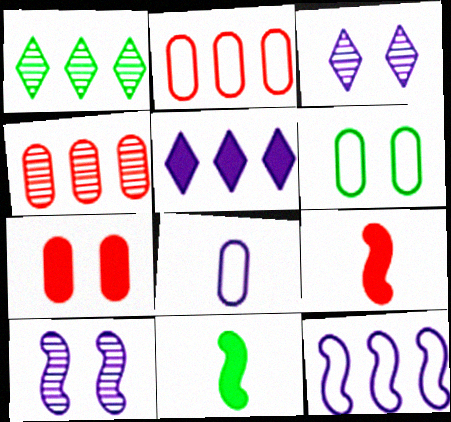[[1, 6, 11], 
[2, 3, 11], 
[2, 6, 8], 
[5, 7, 11], 
[5, 8, 10]]